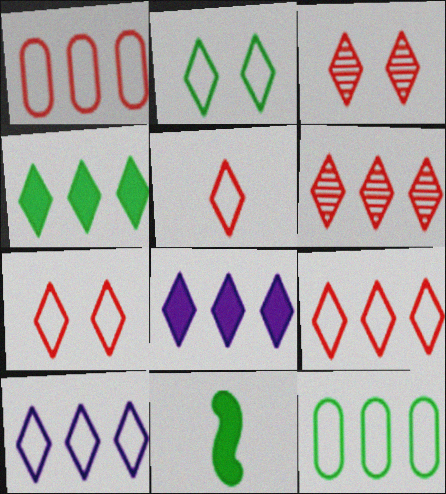[[2, 5, 10], 
[4, 6, 10], 
[5, 7, 9]]